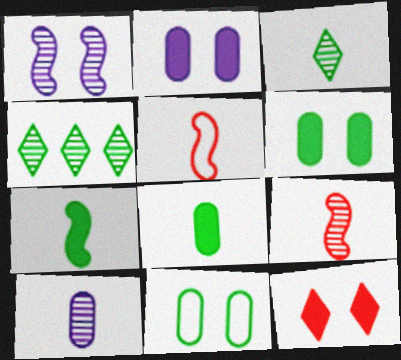[[1, 11, 12], 
[2, 4, 5], 
[3, 9, 10], 
[4, 7, 11]]